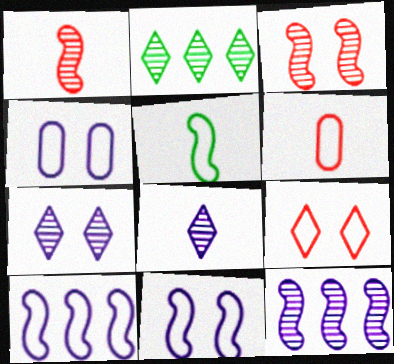[]